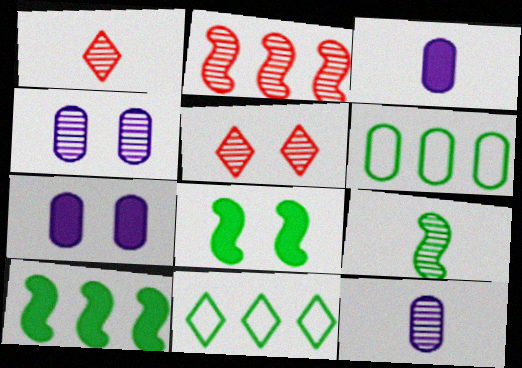[[1, 9, 12]]